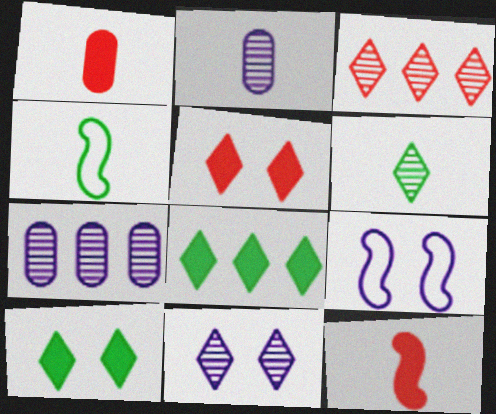[[3, 6, 11], 
[4, 5, 7]]